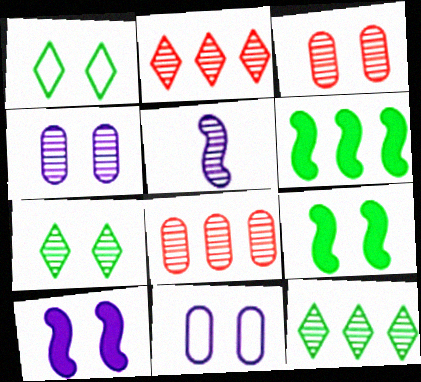[[1, 3, 10], 
[3, 5, 12], 
[5, 7, 8]]